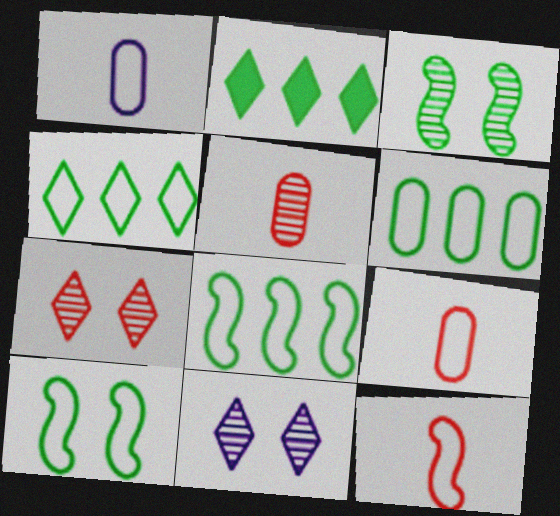[[4, 6, 8]]